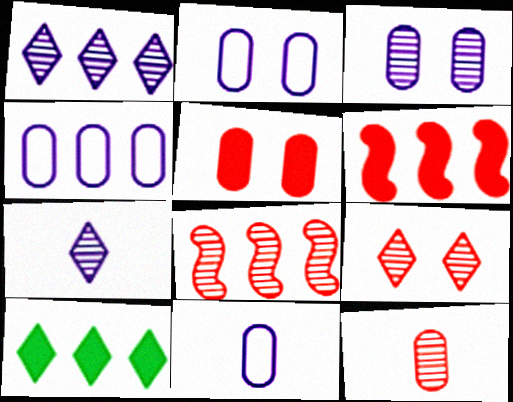[[2, 4, 11], 
[4, 8, 10], 
[8, 9, 12]]